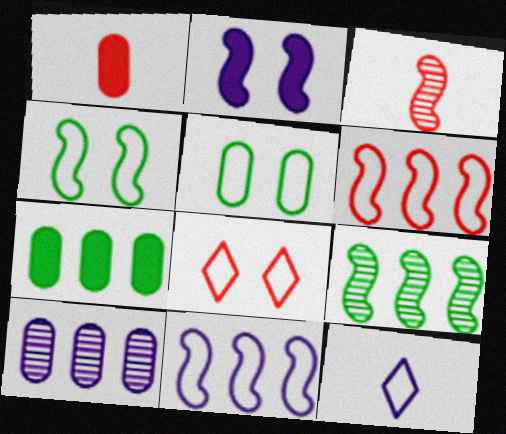[[1, 5, 10], 
[2, 10, 12], 
[5, 6, 12]]